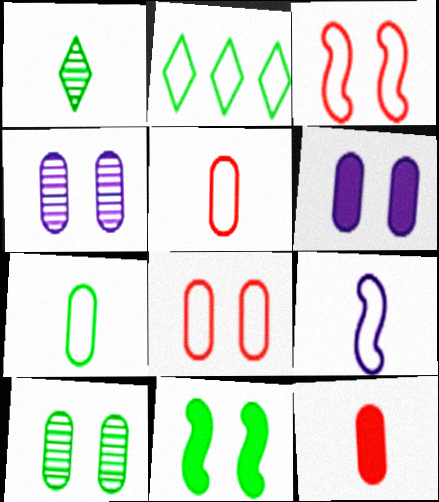[[1, 9, 12], 
[2, 8, 9], 
[6, 8, 10]]